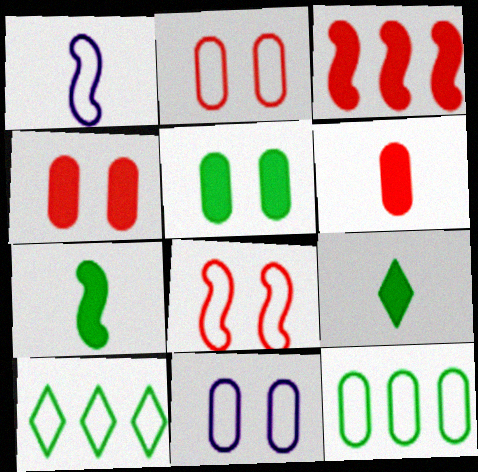[[1, 2, 10]]